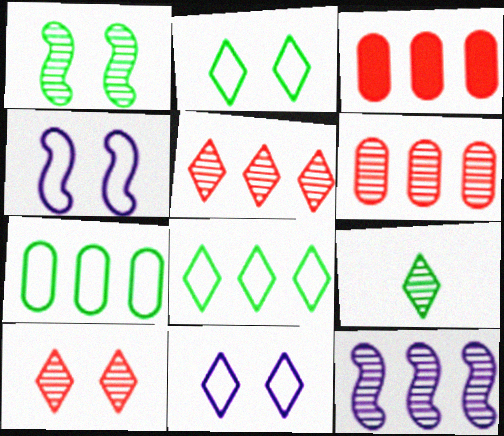[[3, 4, 9], 
[3, 8, 12]]